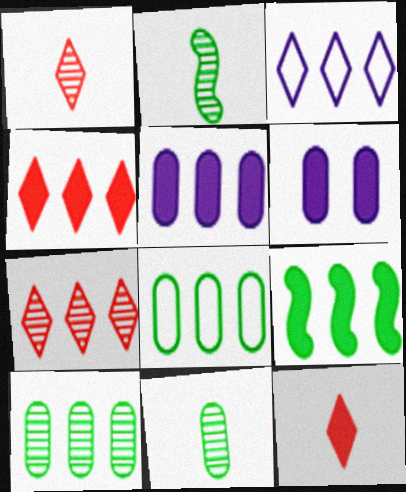[[4, 5, 9], 
[6, 9, 12]]